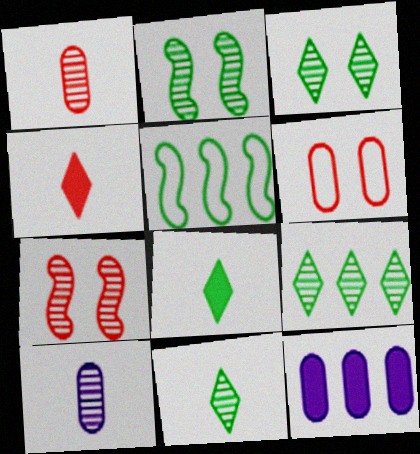[[3, 9, 11], 
[7, 9, 10]]